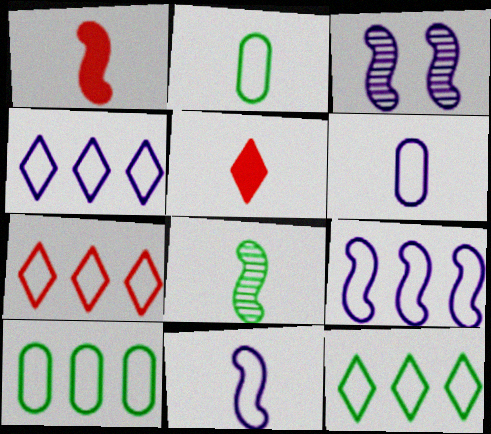[[1, 8, 11], 
[3, 5, 10], 
[4, 7, 12], 
[5, 6, 8], 
[7, 9, 10]]